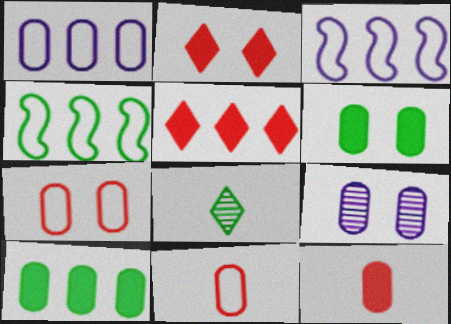[[4, 6, 8], 
[6, 7, 9], 
[9, 10, 11]]